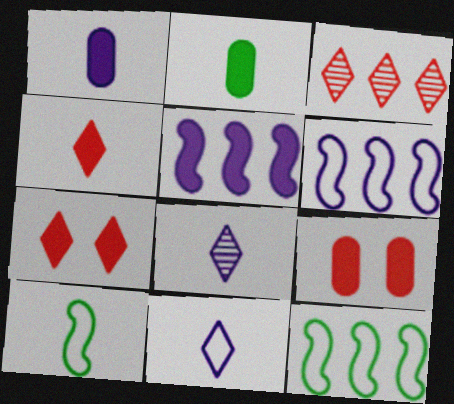[[2, 5, 7], 
[8, 9, 12]]